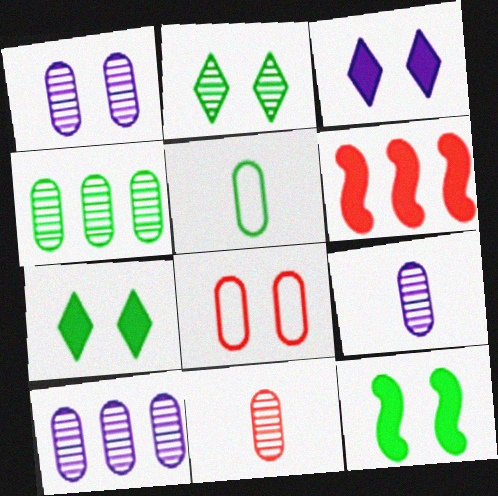[[1, 4, 11], 
[1, 9, 10]]